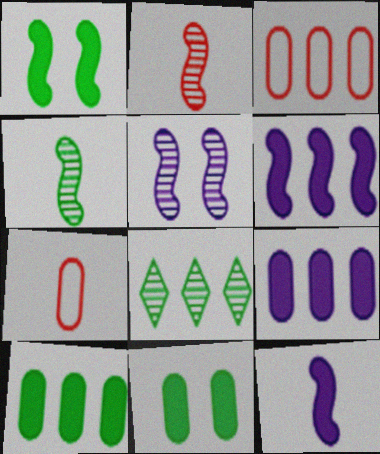[[3, 6, 8]]